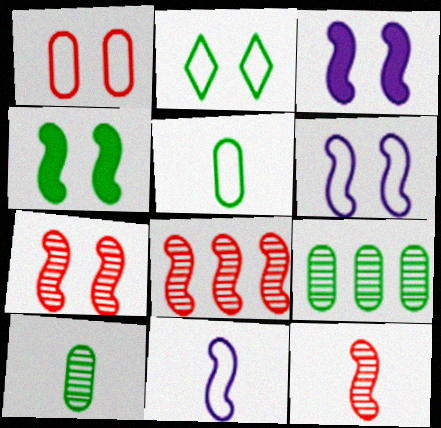[[1, 2, 6], 
[4, 6, 7], 
[4, 8, 11], 
[7, 8, 12]]